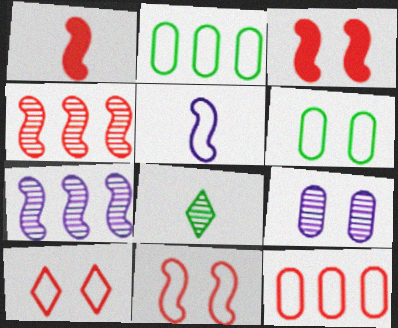[[1, 4, 11], 
[2, 5, 10], 
[4, 8, 9]]